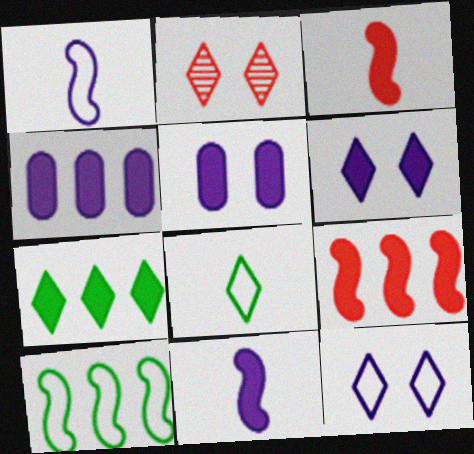[[3, 5, 7], 
[4, 6, 11], 
[4, 7, 9]]